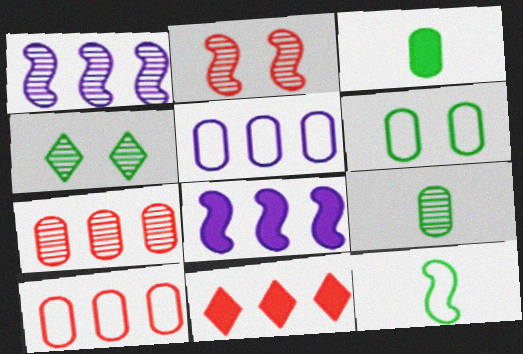[[2, 8, 12]]